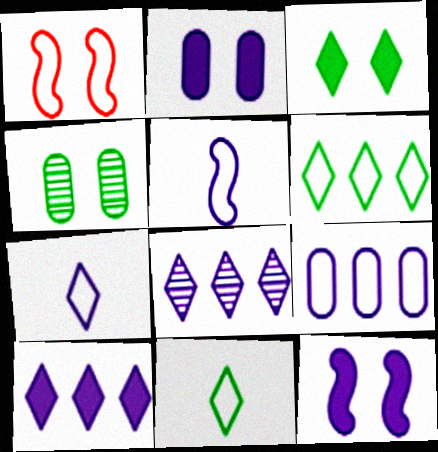[[1, 9, 11], 
[2, 5, 8]]